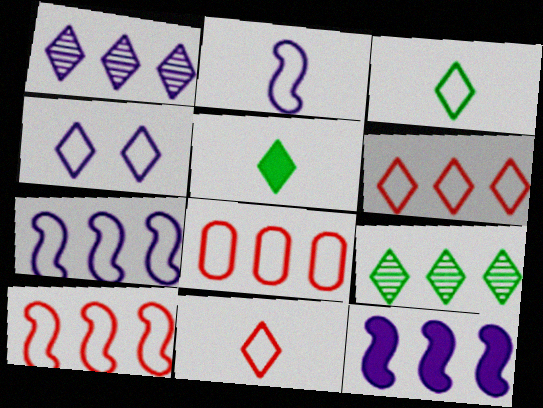[[3, 4, 6], 
[6, 8, 10], 
[8, 9, 12]]